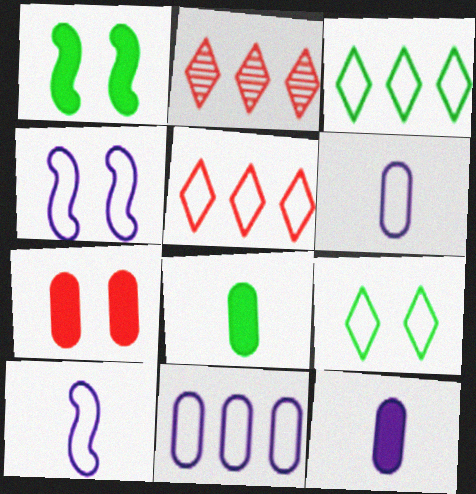[[1, 2, 6], 
[2, 4, 8]]